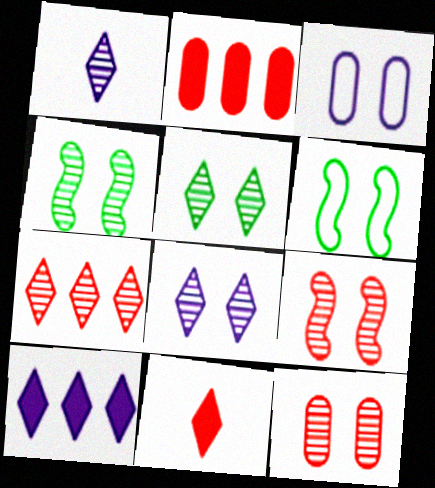[[1, 2, 6], 
[1, 5, 7], 
[4, 8, 12]]